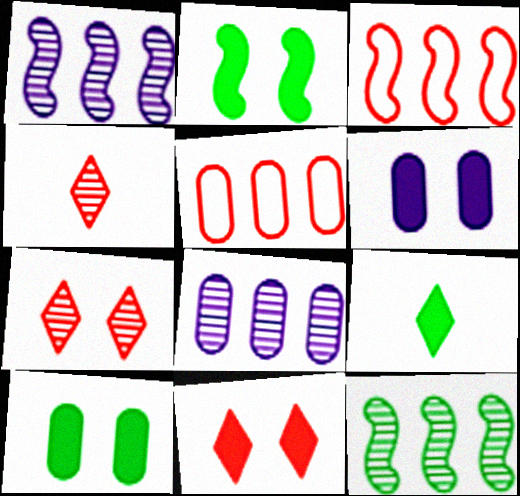[[2, 6, 11]]